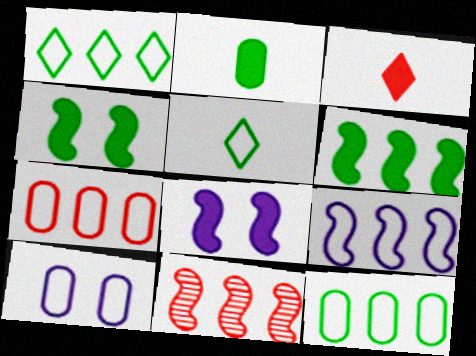[[1, 7, 9], 
[6, 9, 11]]